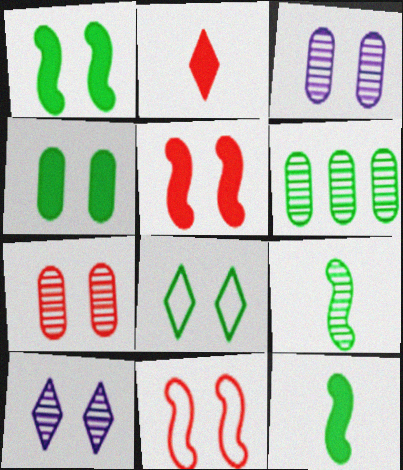[[3, 5, 8], 
[4, 10, 11], 
[6, 8, 12]]